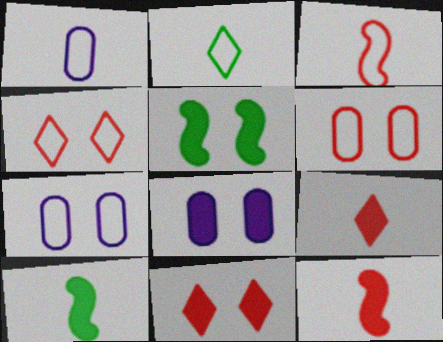[[1, 2, 3], 
[5, 8, 11]]